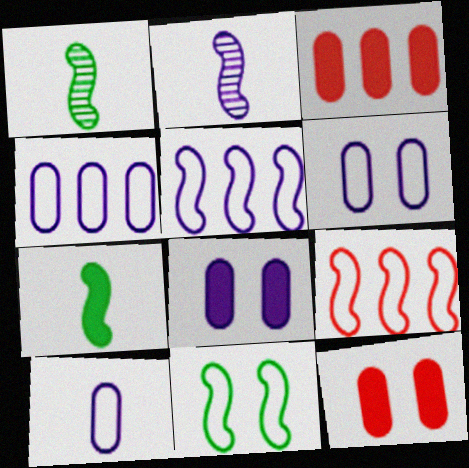[[4, 6, 10]]